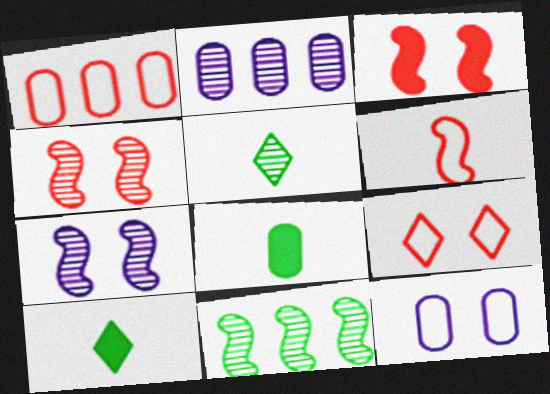[[1, 6, 9], 
[1, 7, 10], 
[2, 4, 5]]